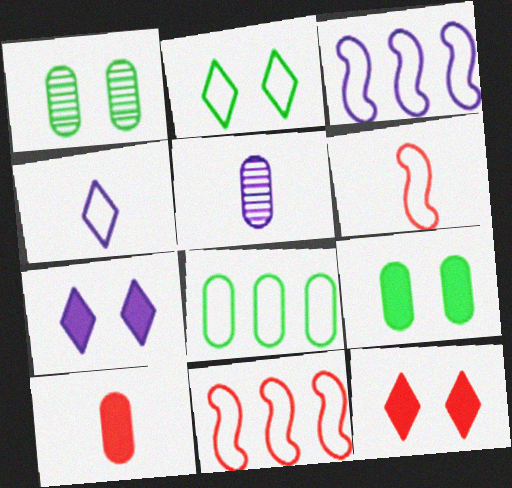[[3, 5, 7]]